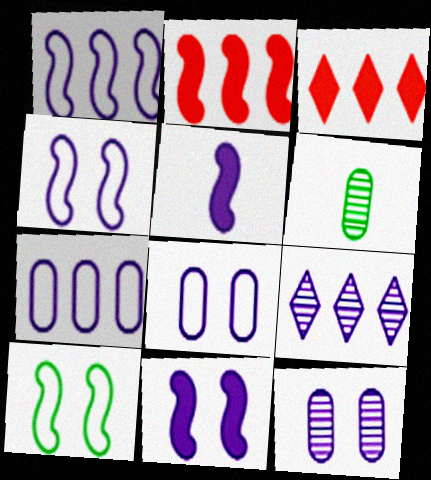[[3, 4, 6], 
[5, 8, 9]]